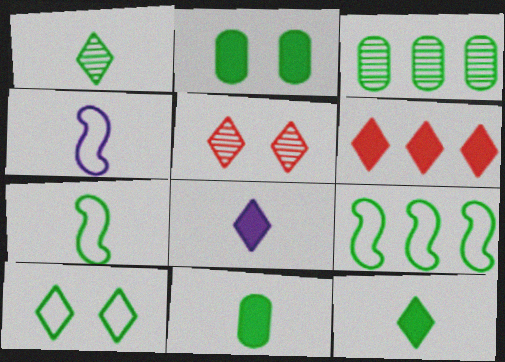[[1, 2, 9], 
[1, 7, 11]]